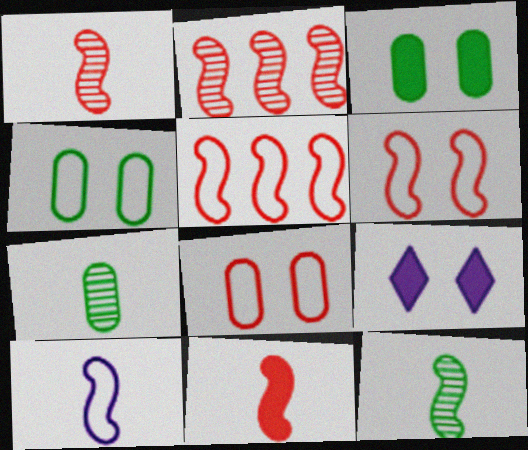[[2, 6, 11], 
[5, 7, 9], 
[10, 11, 12]]